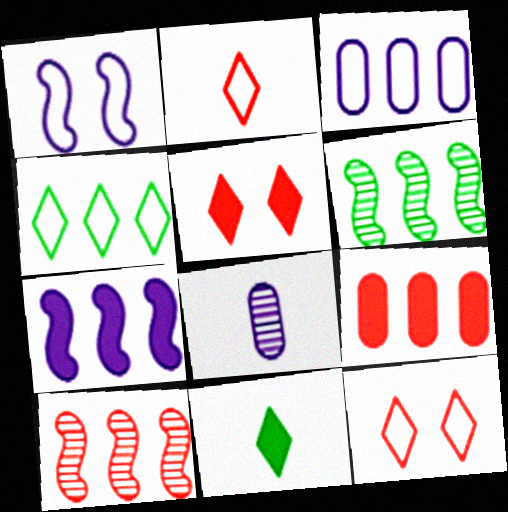[]